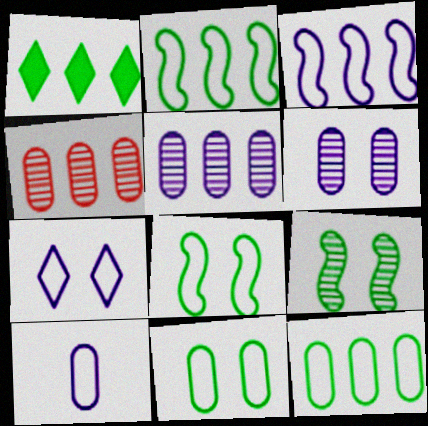[[1, 3, 4], 
[3, 7, 10]]